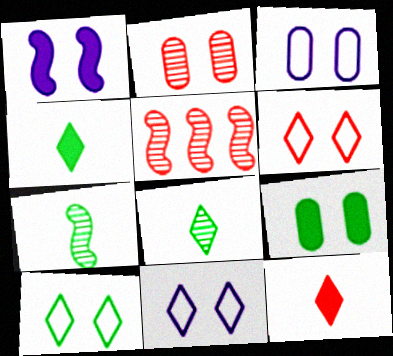[[1, 2, 10], 
[2, 3, 9], 
[3, 4, 5], 
[6, 10, 11]]